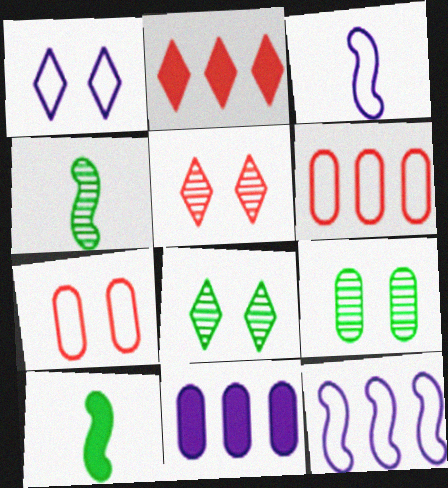[[2, 3, 9]]